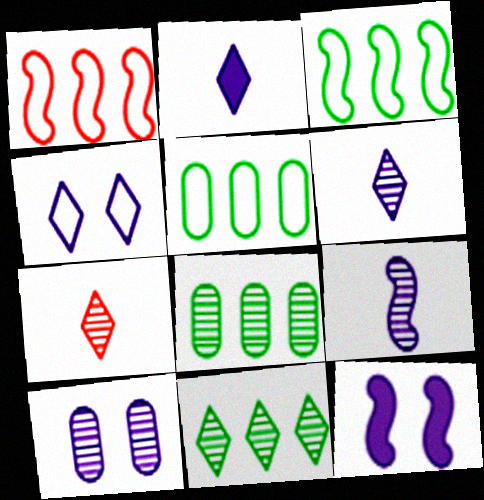[[4, 10, 12], 
[5, 7, 12]]